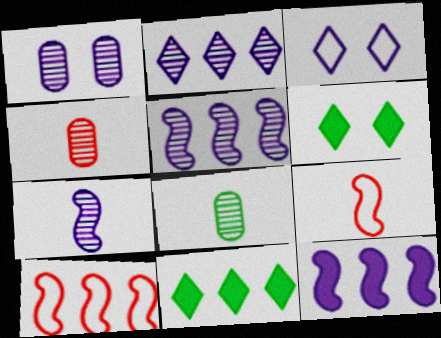[[1, 2, 7], 
[1, 9, 11]]